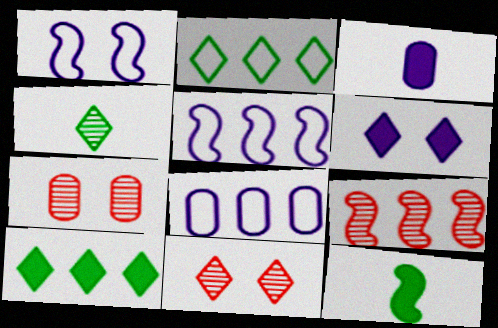[[1, 9, 12], 
[8, 9, 10], 
[8, 11, 12]]